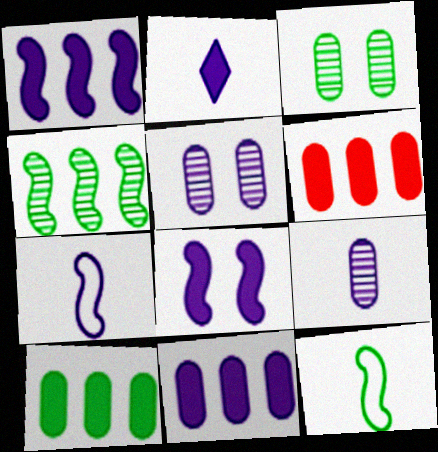[[2, 7, 9], 
[2, 8, 11], 
[6, 10, 11]]